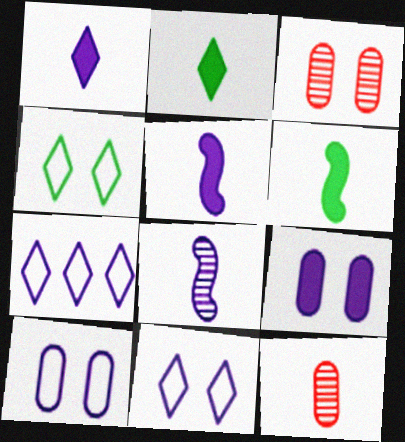[[3, 6, 7], 
[7, 8, 9]]